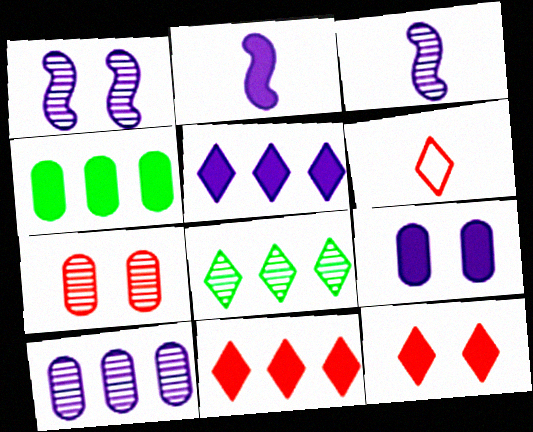[[1, 4, 6], 
[2, 4, 12], 
[2, 5, 9], 
[3, 7, 8]]